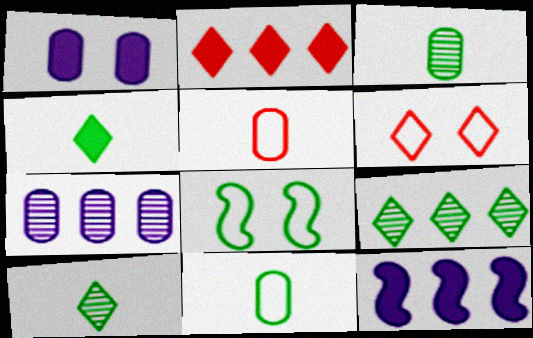[[3, 6, 12]]